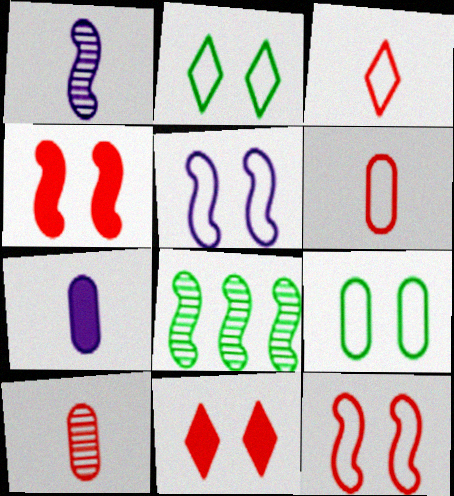[]